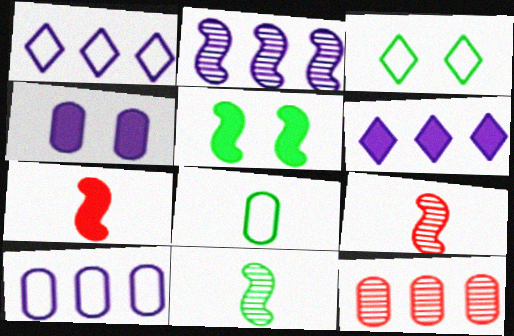[[2, 6, 10], 
[4, 8, 12]]